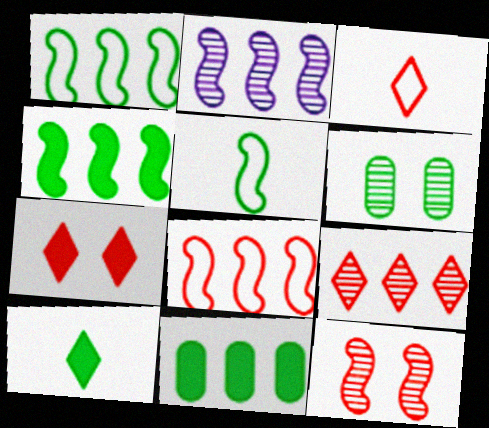[[1, 6, 10], 
[2, 4, 8], 
[3, 7, 9]]